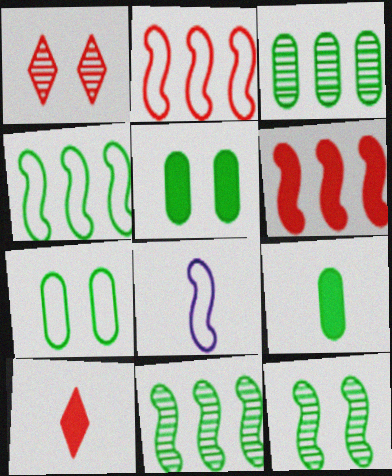[[3, 7, 9], 
[6, 8, 12]]